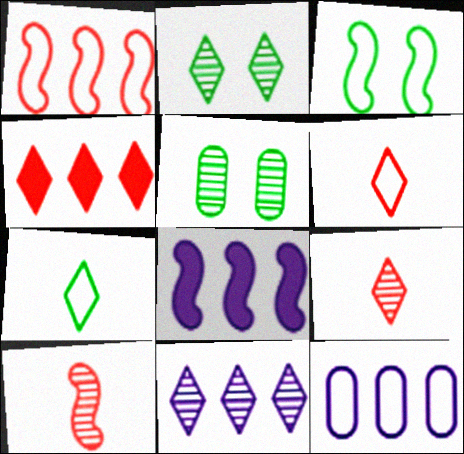[[2, 9, 11], 
[3, 6, 12], 
[3, 8, 10], 
[5, 6, 8], 
[5, 10, 11], 
[8, 11, 12]]